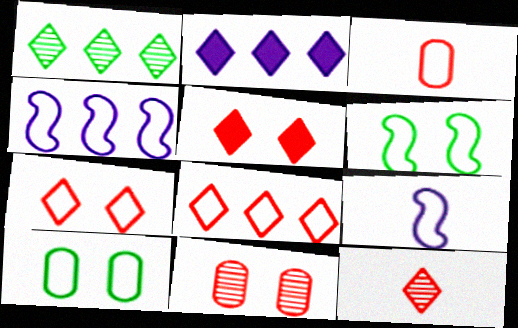[[1, 2, 8], 
[5, 8, 12], 
[8, 9, 10]]